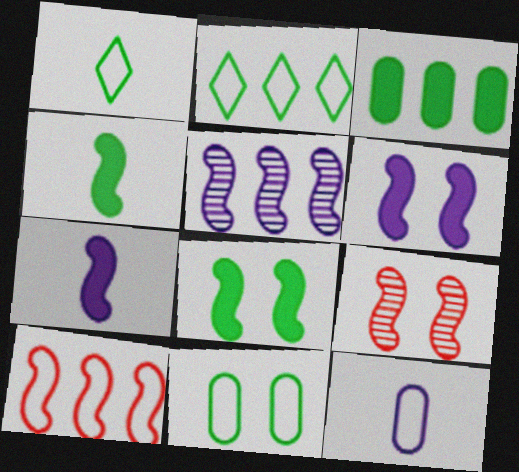[]